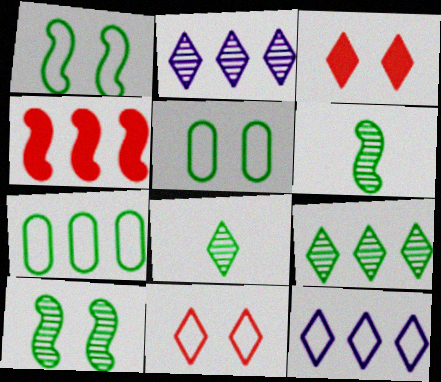[[2, 4, 7], 
[3, 8, 12]]